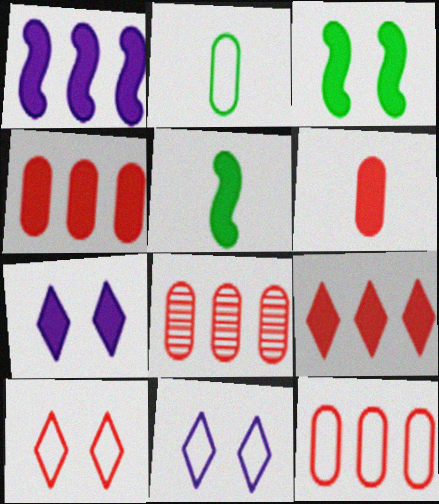[[4, 5, 7], 
[4, 8, 12], 
[5, 8, 11]]